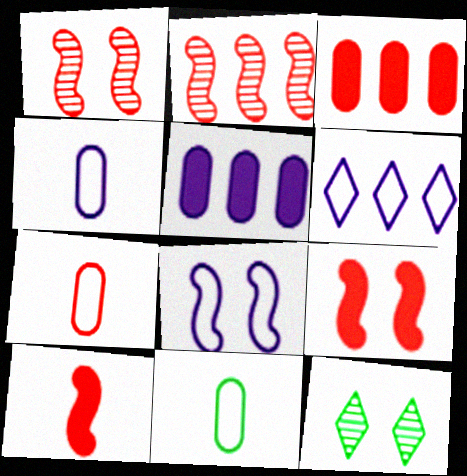[[4, 6, 8], 
[4, 7, 11]]